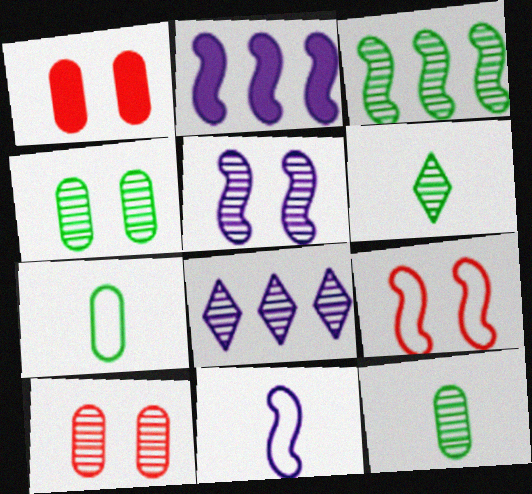[[2, 5, 11], 
[3, 4, 6]]